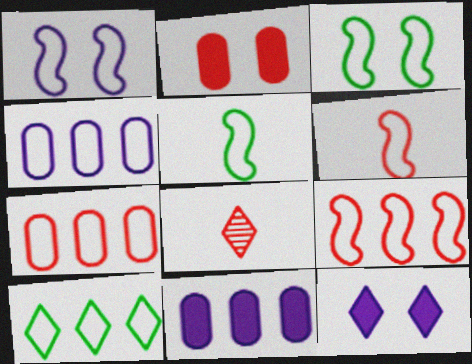[[1, 5, 9], 
[2, 8, 9], 
[3, 8, 11], 
[4, 9, 10], 
[8, 10, 12]]